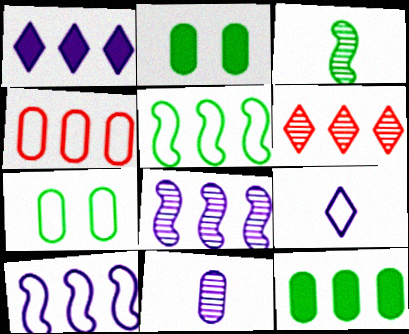[[2, 4, 11], 
[6, 10, 12]]